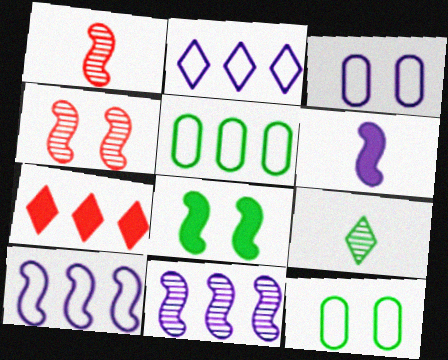[[1, 8, 10], 
[5, 7, 11], 
[5, 8, 9]]